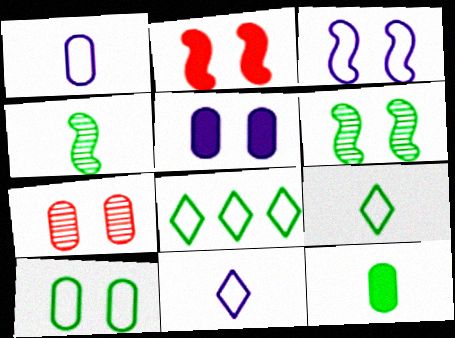[[2, 3, 6], 
[4, 9, 12], 
[5, 7, 10], 
[6, 8, 12]]